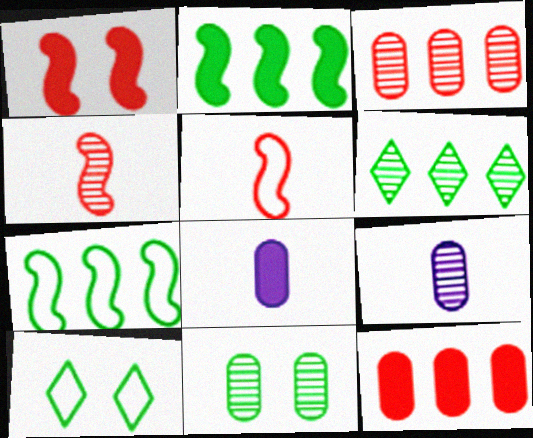[[3, 9, 11]]